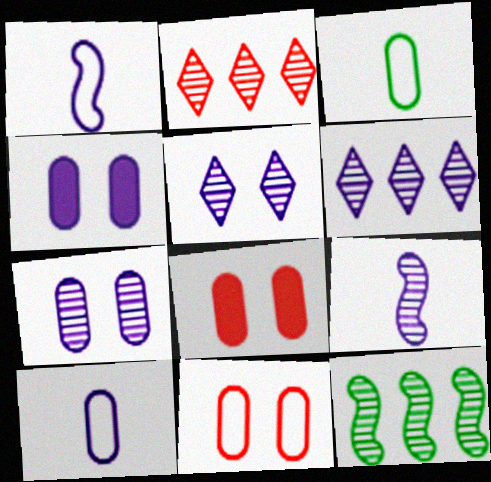[[1, 4, 6], 
[6, 7, 9]]